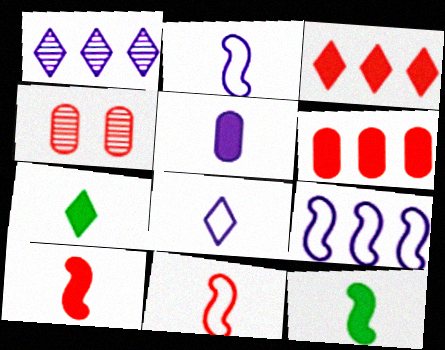[[3, 4, 11], 
[4, 7, 9], 
[5, 7, 10]]